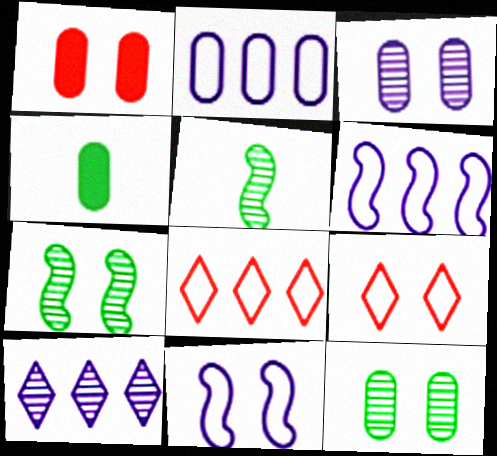[]